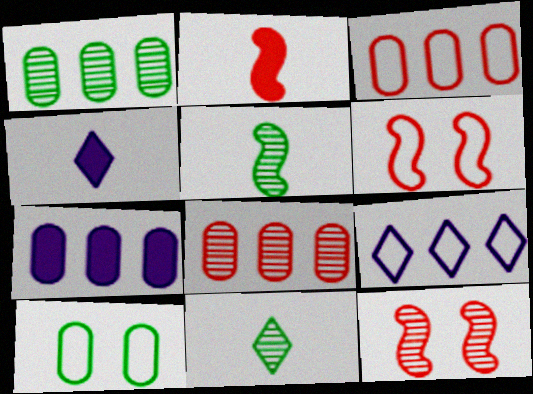[[1, 3, 7], 
[1, 4, 6], 
[6, 7, 11]]